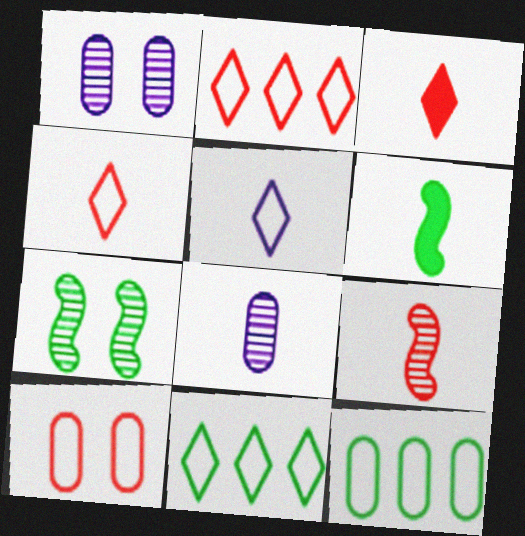[[1, 2, 6], 
[4, 6, 8]]